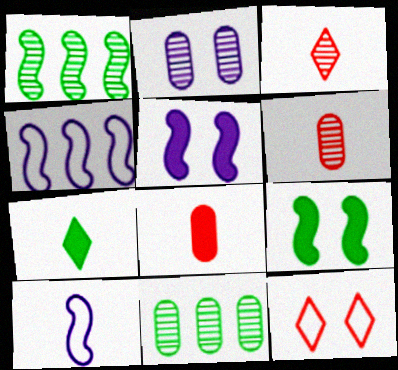[[1, 2, 3], 
[2, 6, 11], 
[2, 9, 12], 
[6, 7, 10]]